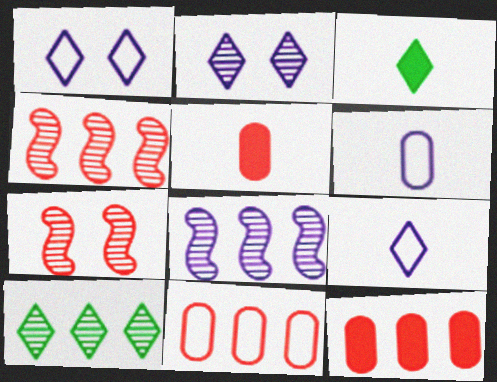[]